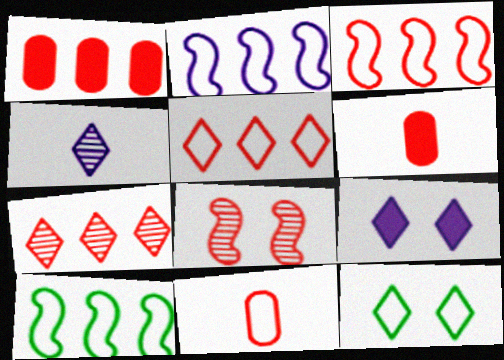[[1, 3, 7], 
[2, 3, 10], 
[2, 11, 12], 
[5, 6, 8]]